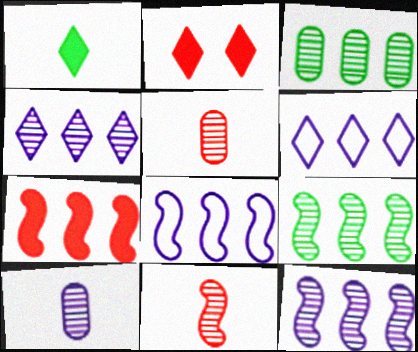[[3, 6, 7], 
[7, 8, 9]]